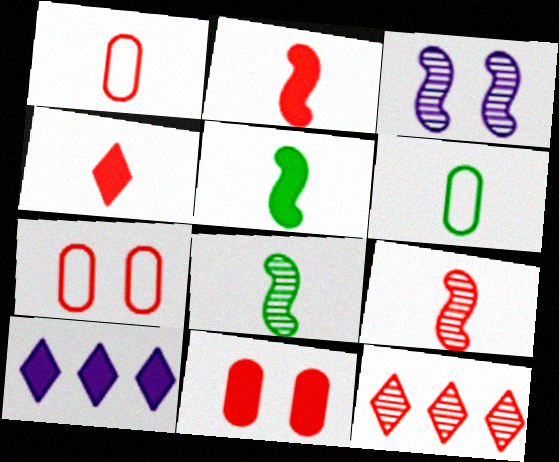[[1, 4, 9], 
[2, 7, 12], 
[5, 10, 11], 
[7, 8, 10]]